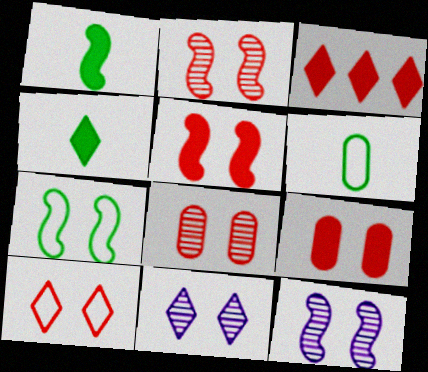[[2, 9, 10], 
[3, 6, 12], 
[5, 7, 12], 
[5, 8, 10], 
[7, 9, 11]]